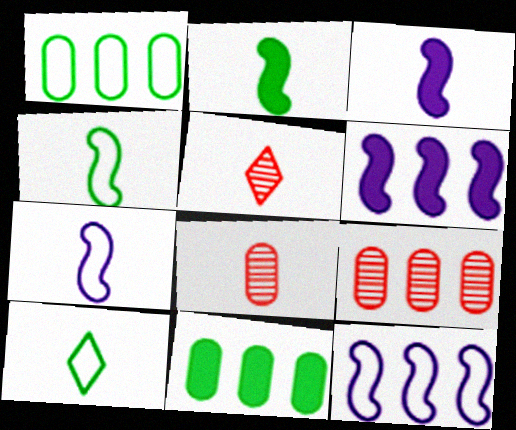[[3, 8, 10]]